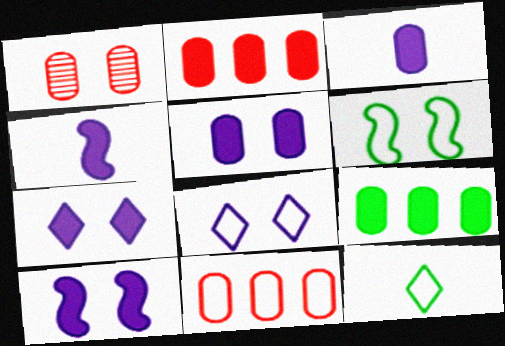[[1, 6, 7], 
[5, 7, 10]]